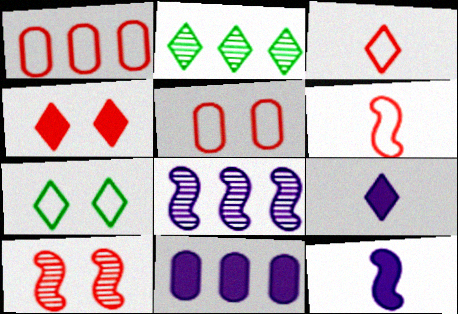[[2, 5, 12], 
[4, 5, 10]]